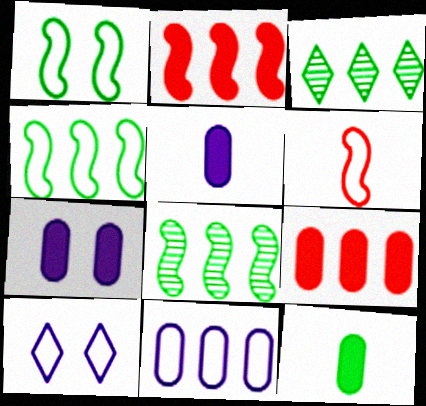[[1, 3, 12], 
[2, 3, 11], 
[3, 6, 7], 
[7, 9, 12]]